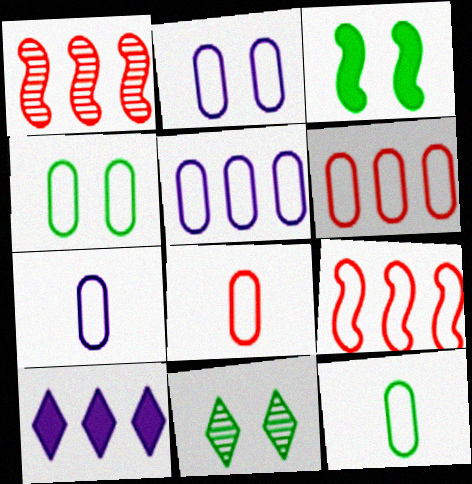[[2, 5, 7], 
[2, 6, 12], 
[3, 4, 11], 
[4, 5, 8], 
[4, 6, 7], 
[7, 8, 12]]